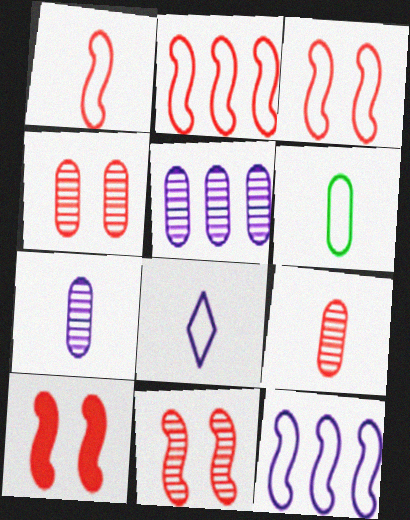[[1, 2, 3], 
[1, 6, 8], 
[3, 10, 11]]